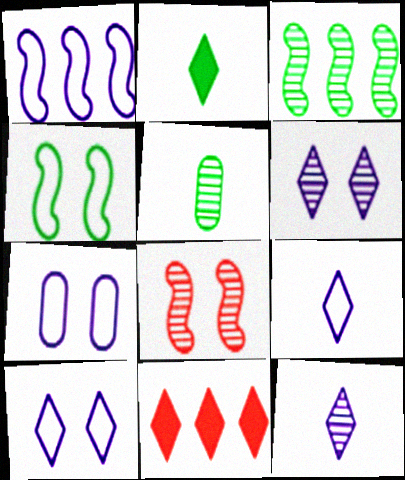[[1, 7, 9]]